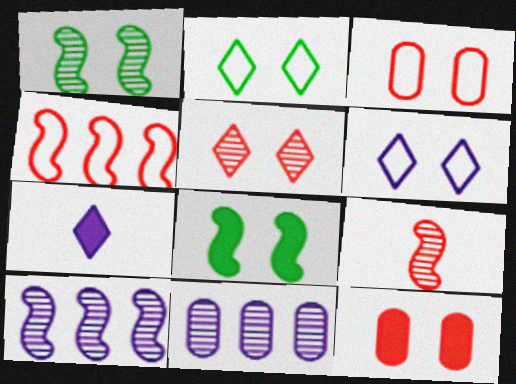[[1, 6, 12], 
[1, 9, 10]]